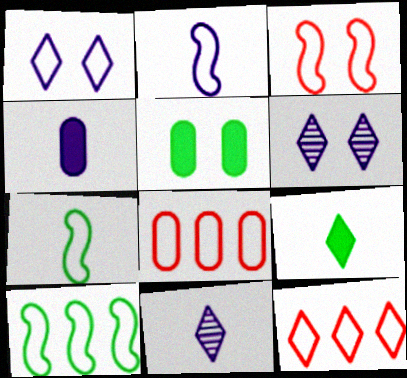[[1, 7, 8], 
[2, 3, 10], 
[2, 4, 11], 
[3, 5, 6], 
[6, 9, 12]]